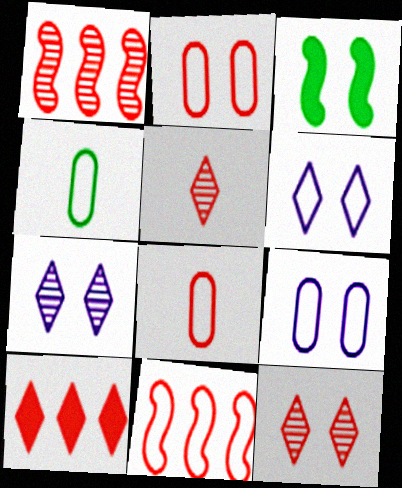[[2, 3, 7], 
[3, 9, 12], 
[4, 6, 11]]